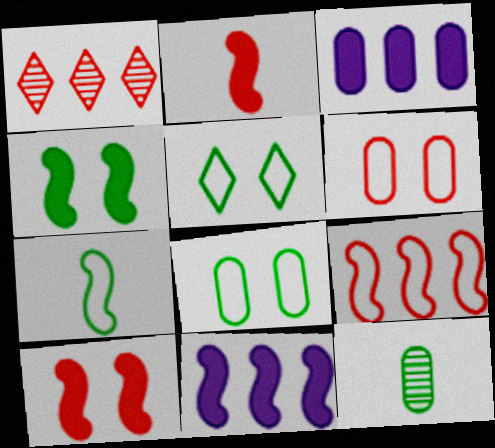[[1, 2, 6], 
[2, 4, 11], 
[3, 6, 12]]